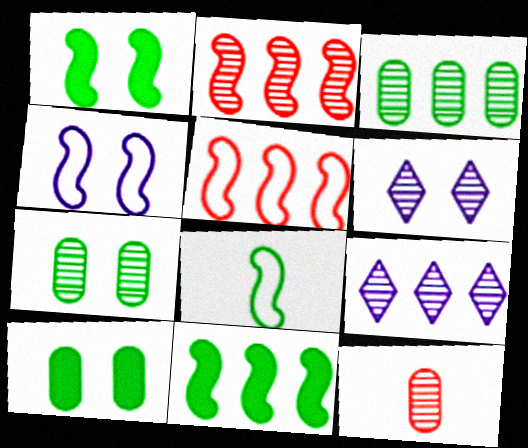[[2, 3, 9], 
[4, 5, 8]]